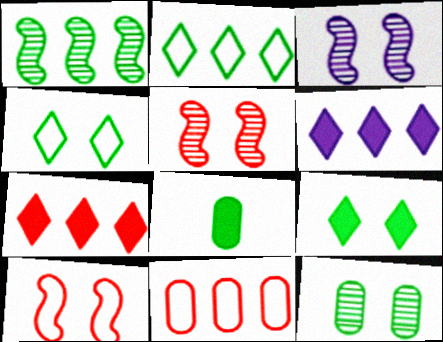[[1, 4, 8], 
[1, 6, 11]]